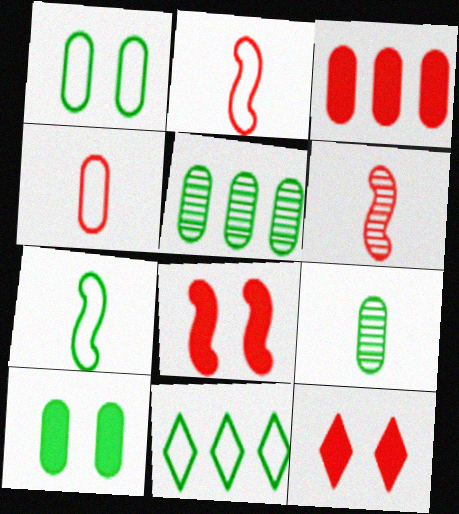[[1, 7, 11]]